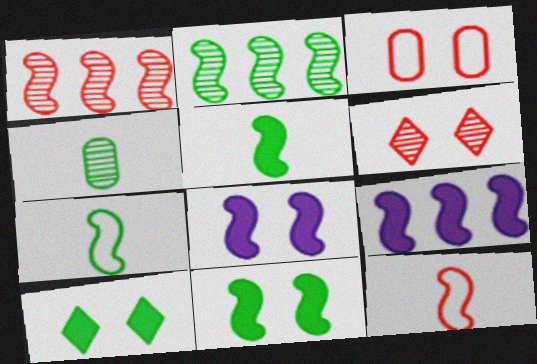[[1, 7, 8], 
[2, 7, 11], 
[2, 8, 12]]